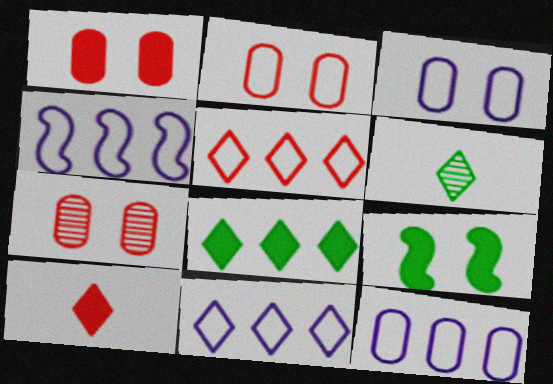[[1, 2, 7], 
[1, 4, 6], 
[4, 11, 12]]